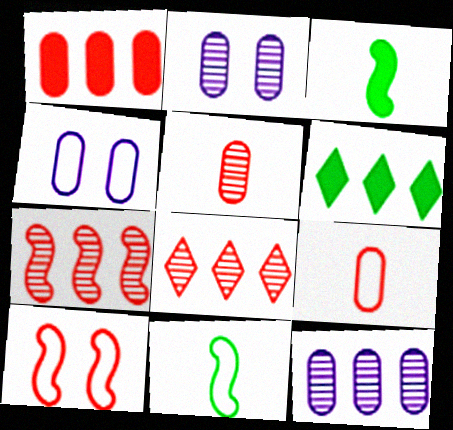[[3, 4, 8]]